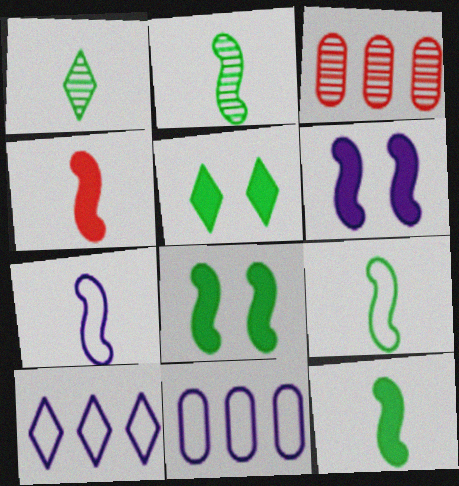[[2, 4, 7], 
[2, 9, 12], 
[3, 5, 7]]